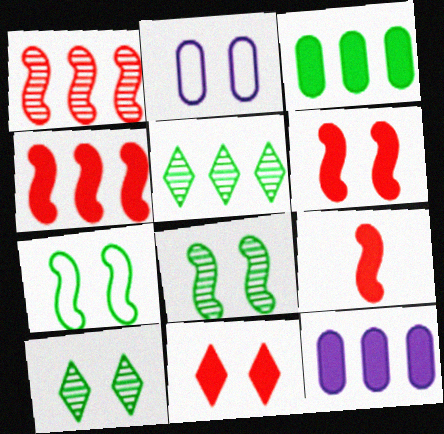[[2, 5, 9], 
[2, 6, 10], 
[2, 8, 11], 
[4, 6, 9]]